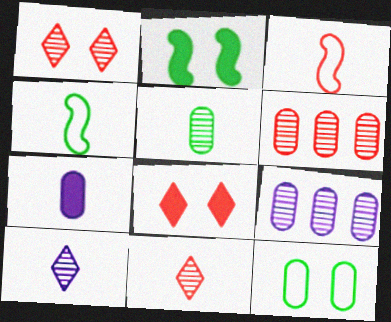[[3, 6, 8], 
[4, 7, 11], 
[4, 8, 9], 
[6, 7, 12]]